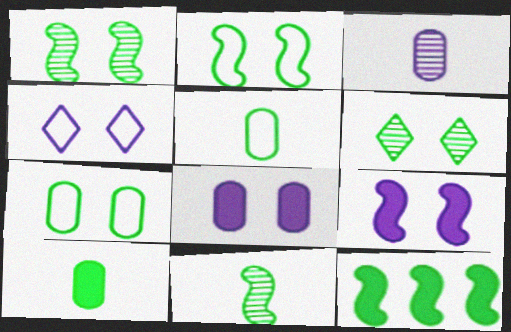[[2, 11, 12], 
[5, 6, 12]]